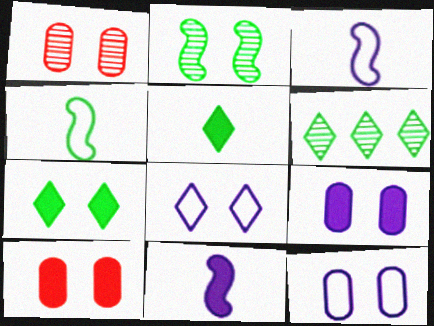[[2, 8, 10], 
[3, 6, 10]]